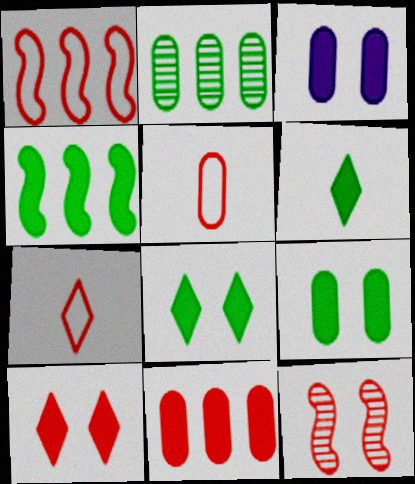[[2, 3, 5], 
[4, 6, 9], 
[7, 11, 12]]